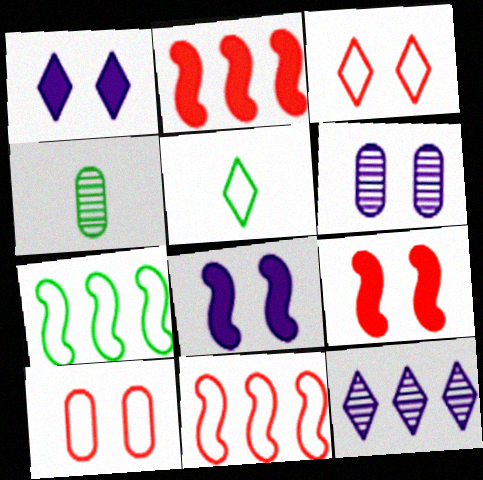[[1, 4, 11], 
[2, 5, 6]]